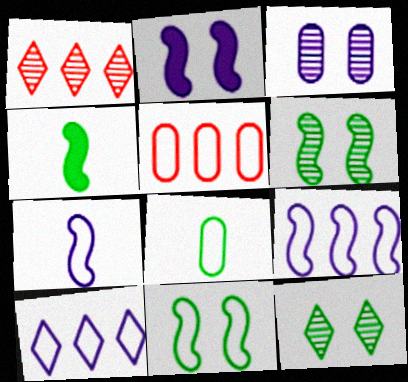[[1, 2, 8]]